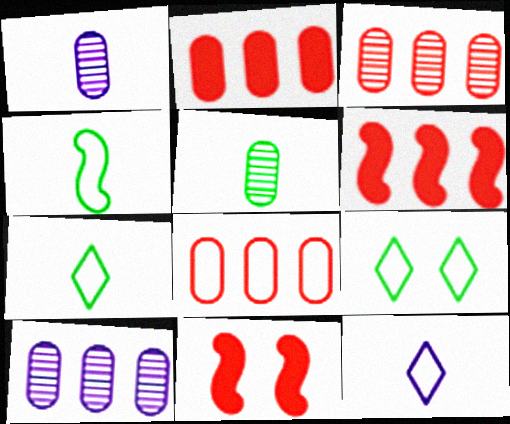[[1, 6, 9], 
[2, 3, 8], 
[7, 10, 11]]